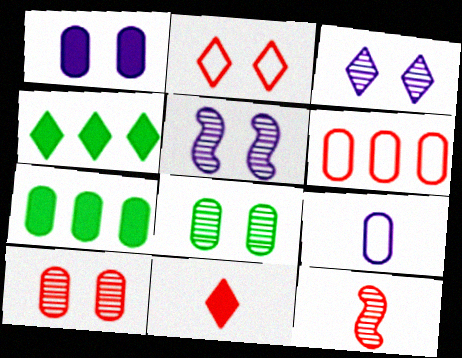[[7, 9, 10]]